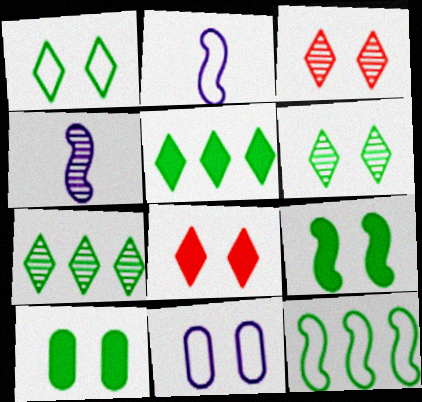[[3, 9, 11]]